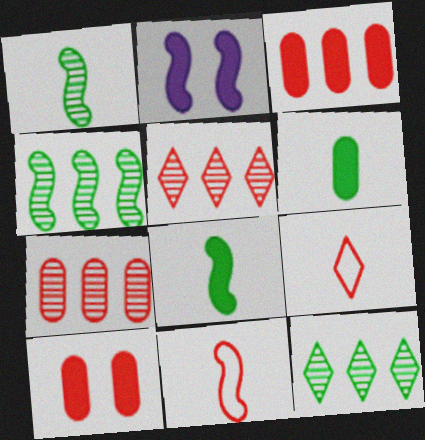[[2, 4, 11], 
[5, 10, 11]]